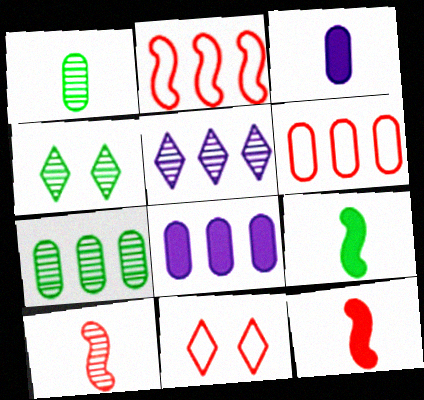[[2, 3, 4], 
[6, 7, 8]]